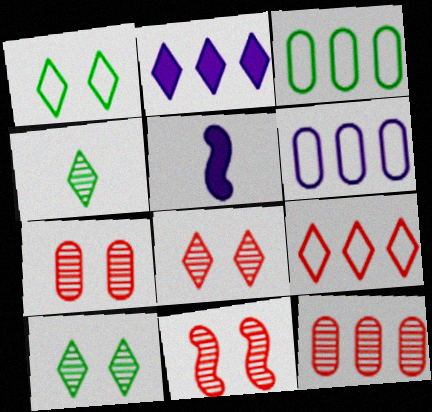[[1, 5, 12], 
[3, 5, 8], 
[7, 8, 11]]